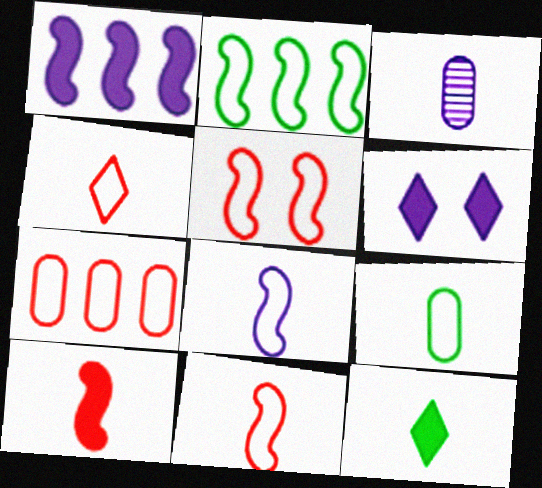[[2, 5, 8], 
[3, 11, 12], 
[4, 5, 7], 
[4, 8, 9]]